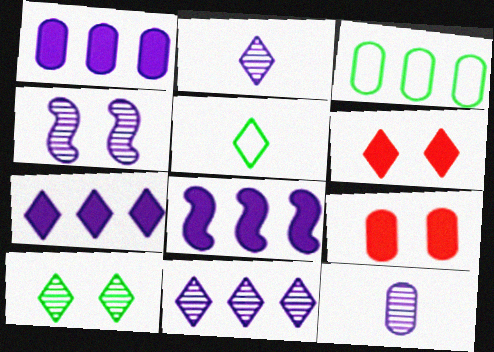[[1, 7, 8], 
[3, 9, 12], 
[4, 11, 12], 
[5, 6, 11]]